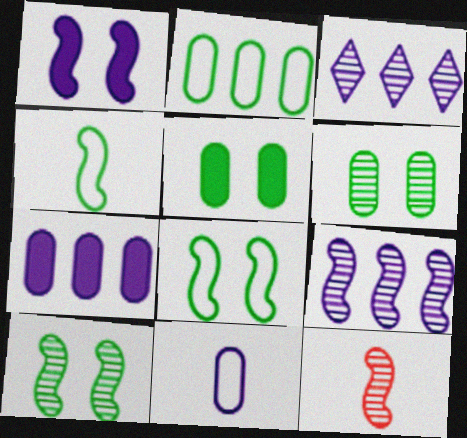[[1, 3, 11], 
[3, 6, 12], 
[9, 10, 12]]